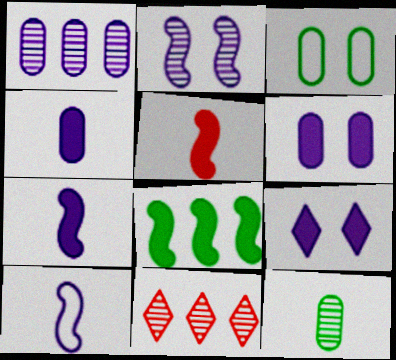[[1, 9, 10], 
[2, 11, 12], 
[3, 7, 11]]